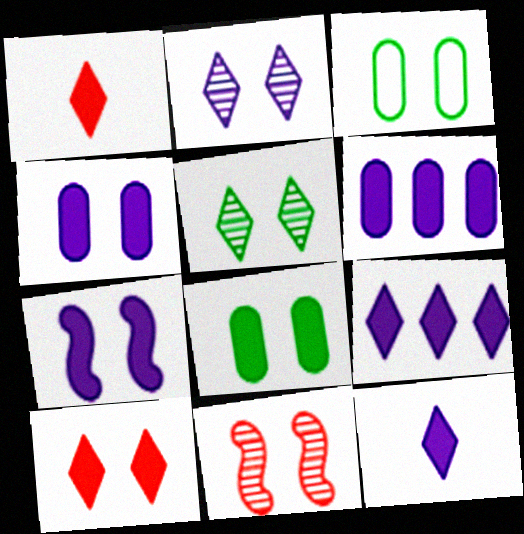[[6, 7, 12], 
[7, 8, 10]]